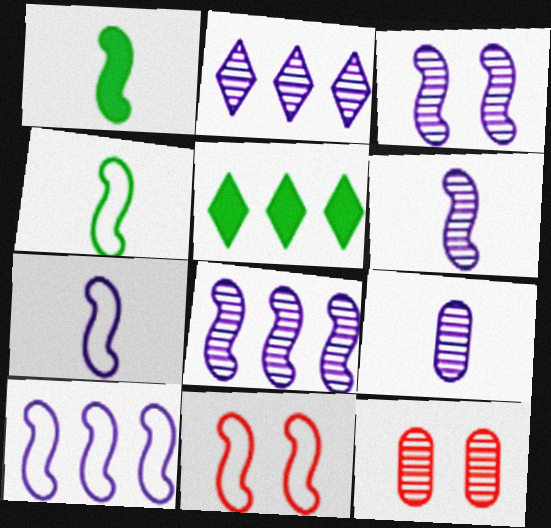[[1, 8, 11], 
[2, 3, 9], 
[3, 6, 8], 
[4, 10, 11], 
[5, 7, 12], 
[5, 9, 11]]